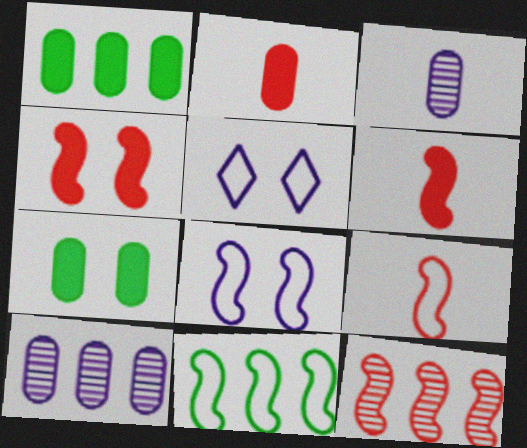[[4, 9, 12], 
[8, 9, 11]]